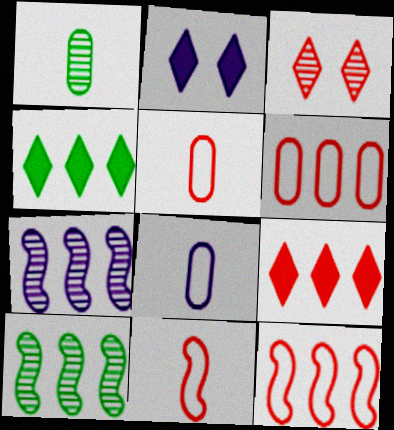[[1, 2, 12], 
[1, 3, 7], 
[2, 5, 10], 
[2, 7, 8], 
[4, 6, 7]]